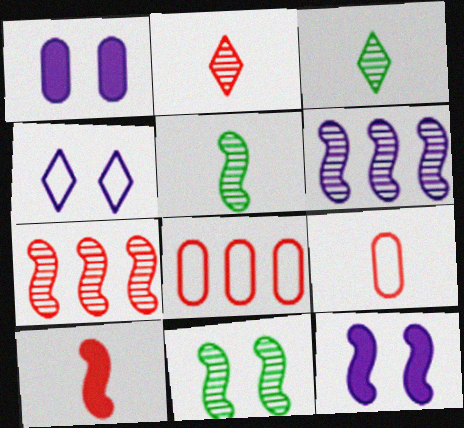[[2, 9, 10], 
[3, 8, 12]]